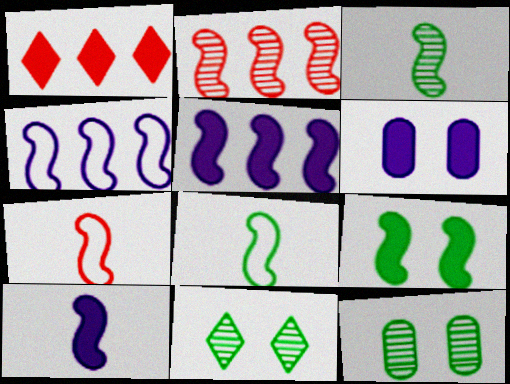[[3, 7, 10]]